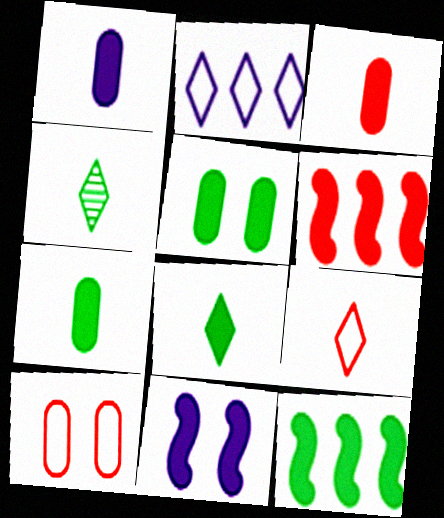[[1, 3, 7], 
[5, 8, 12]]